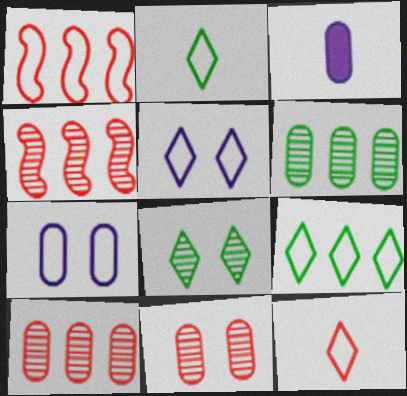[[1, 2, 7], 
[1, 3, 8], 
[5, 9, 12]]